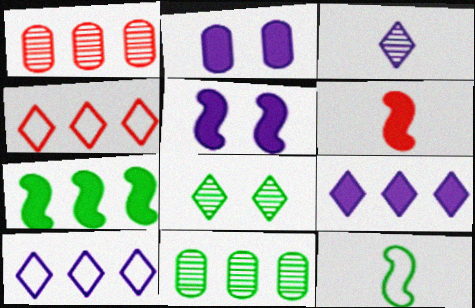[[1, 7, 10], 
[5, 6, 7]]